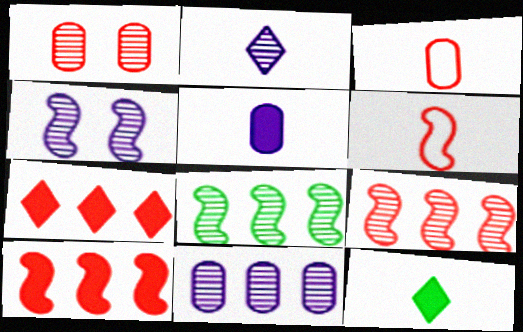[[1, 2, 8], 
[1, 6, 7], 
[2, 4, 11]]